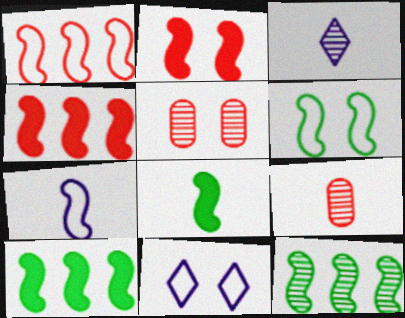[[1, 6, 7], 
[2, 7, 12], 
[3, 5, 12], 
[6, 8, 12], 
[9, 10, 11]]